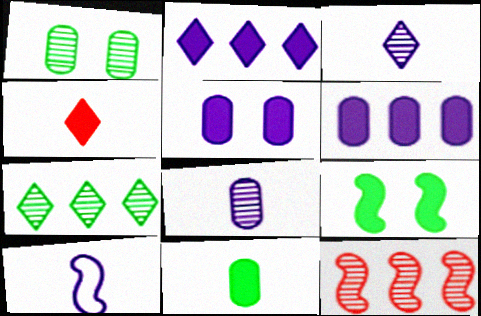[[1, 3, 12], 
[4, 6, 9], 
[9, 10, 12]]